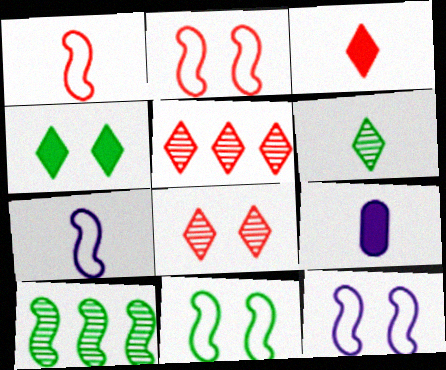[[1, 6, 9], 
[2, 11, 12], 
[5, 9, 11]]